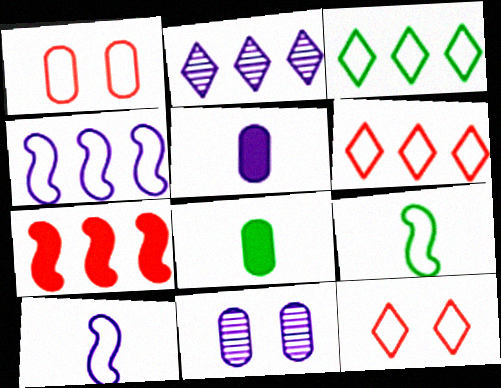[[1, 3, 10]]